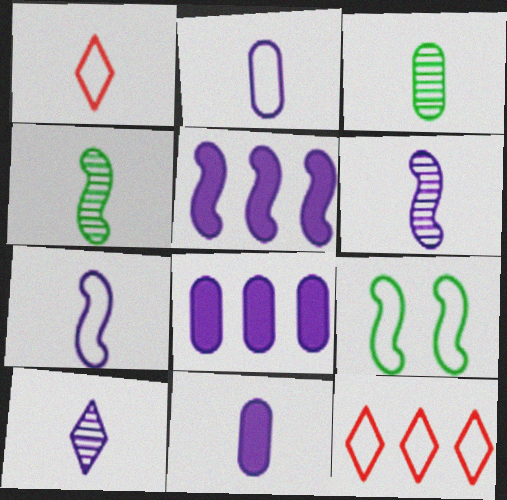[[1, 4, 11], 
[2, 9, 12], 
[7, 10, 11]]